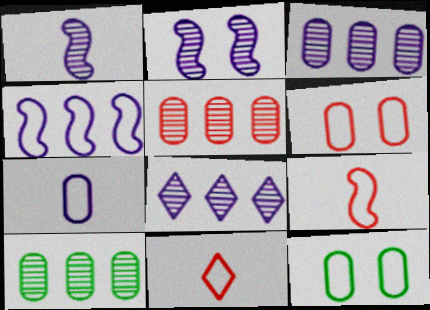[[3, 5, 10], 
[4, 11, 12]]